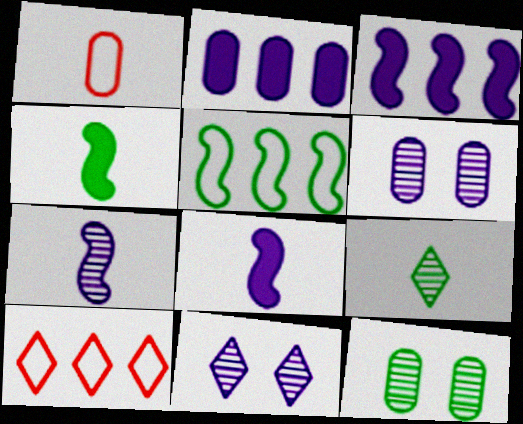[[1, 2, 12], 
[1, 8, 9], 
[4, 6, 10], 
[8, 10, 12]]